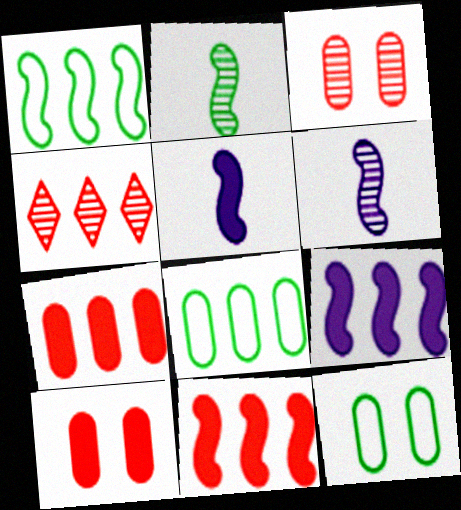[[4, 5, 12], 
[4, 8, 9]]